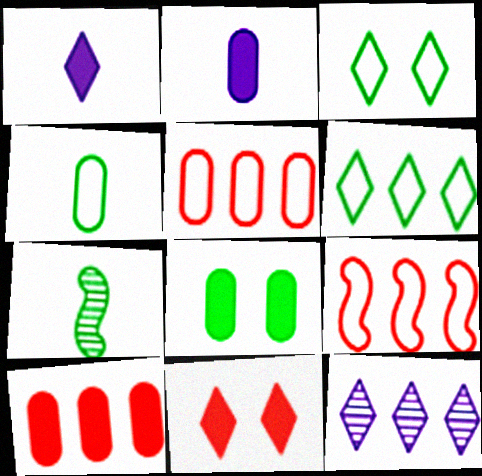[[2, 8, 10], 
[6, 7, 8]]